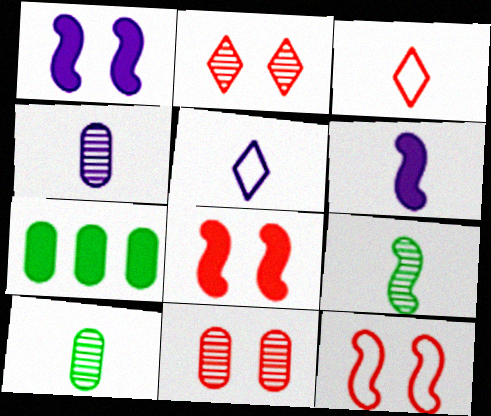[[3, 6, 10], 
[4, 5, 6]]